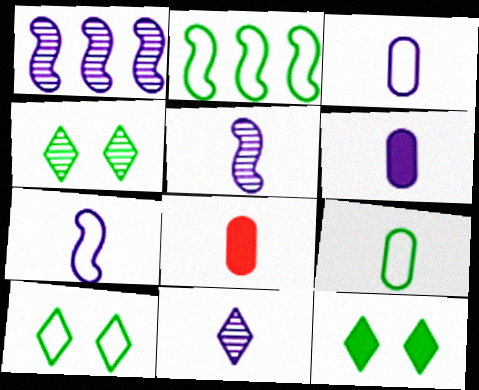[[1, 8, 10], 
[2, 9, 10], 
[4, 10, 12], 
[6, 7, 11]]